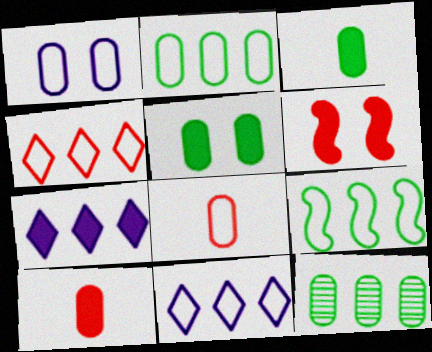[[1, 2, 8], 
[1, 10, 12], 
[3, 6, 7]]